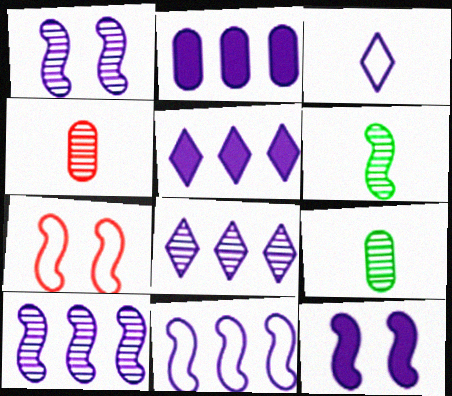[[1, 2, 3], 
[2, 8, 11], 
[5, 7, 9]]